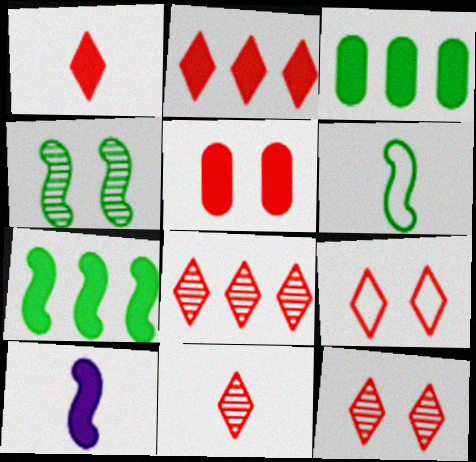[[1, 8, 9], 
[2, 9, 11], 
[4, 6, 7], 
[8, 11, 12]]